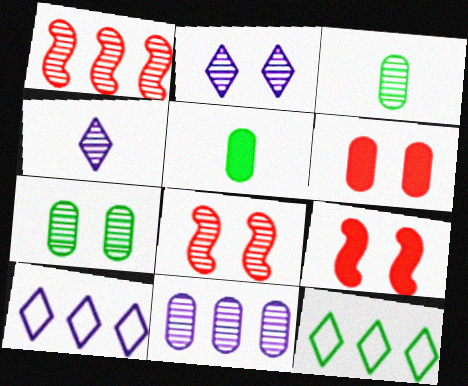[[1, 2, 3], 
[1, 4, 7], 
[2, 7, 8], 
[3, 9, 10], 
[5, 8, 10]]